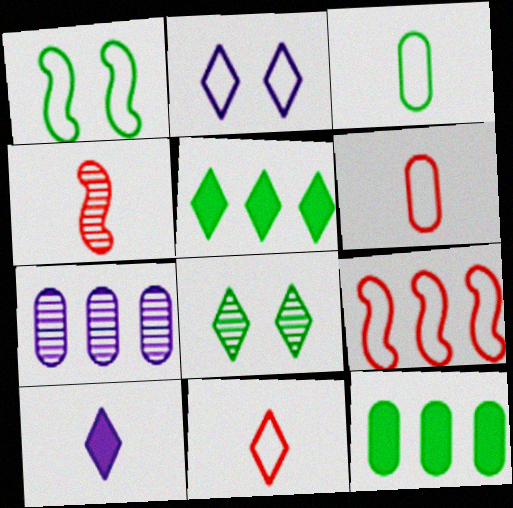[[2, 3, 9], 
[2, 4, 12], 
[3, 4, 10], 
[4, 7, 8], 
[5, 7, 9]]